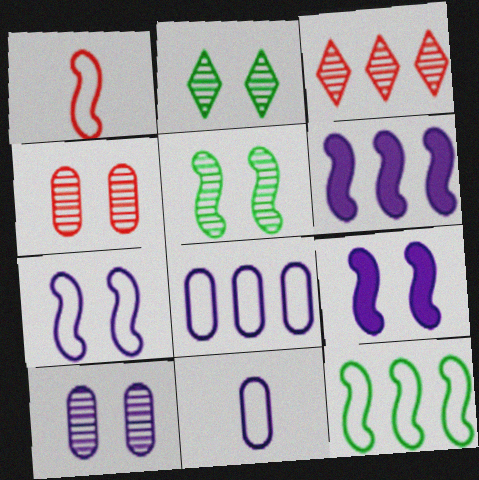[[1, 5, 6], 
[1, 7, 12]]